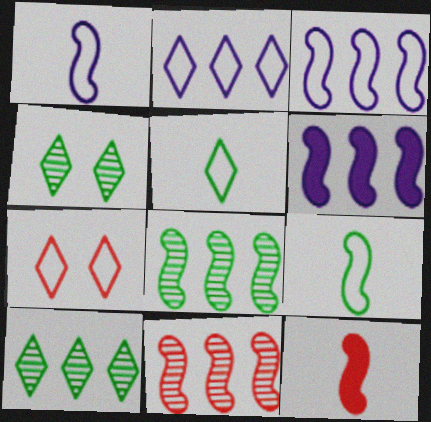[[2, 5, 7]]